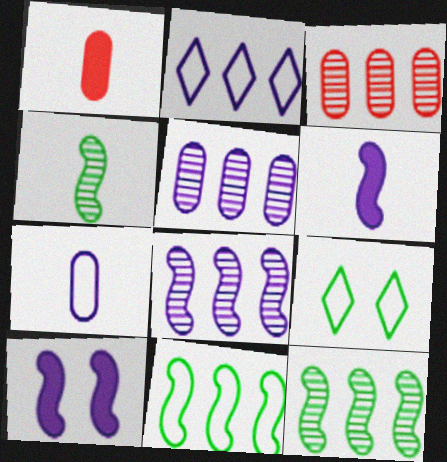[[1, 8, 9], 
[3, 6, 9]]